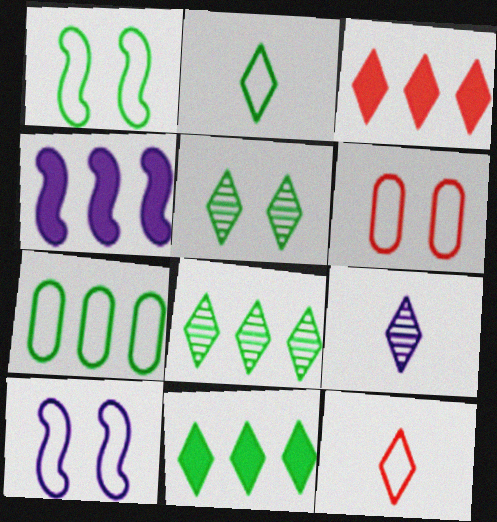[[1, 2, 7], 
[2, 5, 11], 
[7, 10, 12]]